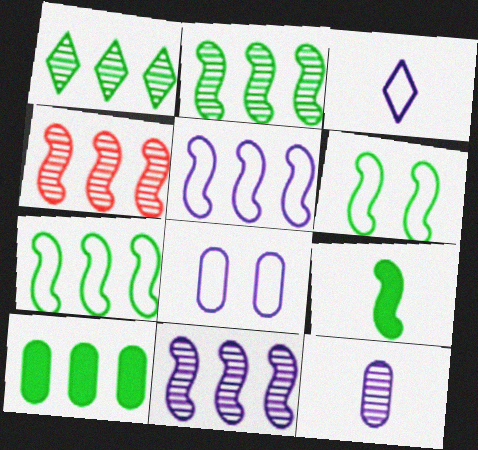[[1, 7, 10], 
[2, 4, 11], 
[2, 6, 9], 
[3, 5, 8]]